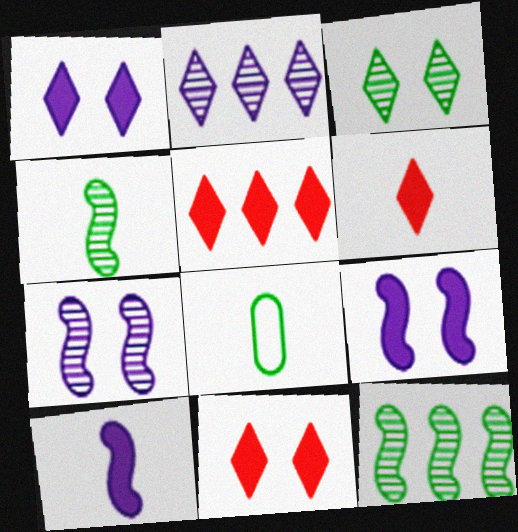[[5, 6, 11], 
[5, 7, 8]]